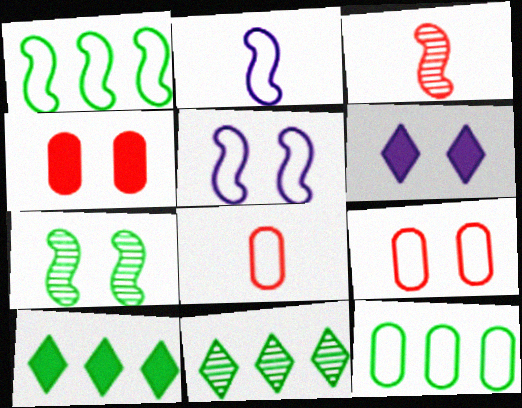[[2, 4, 11], 
[3, 6, 12], 
[6, 7, 9]]